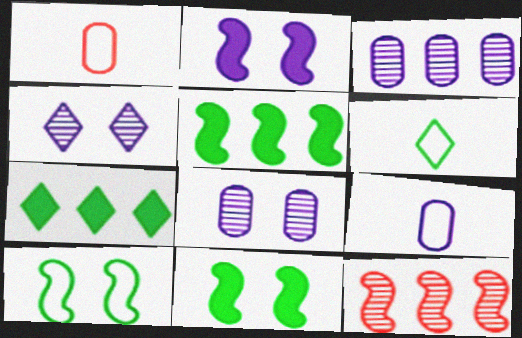[[1, 4, 5]]